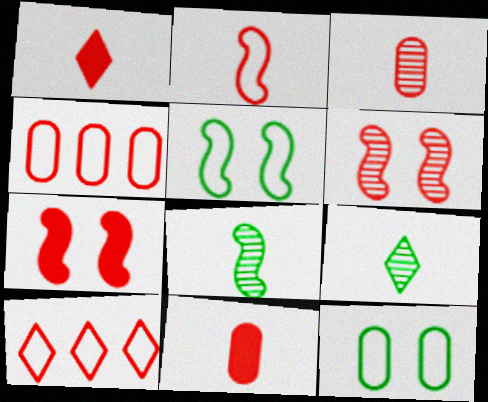[[1, 2, 3], 
[1, 4, 6], 
[3, 7, 10], 
[6, 10, 11]]